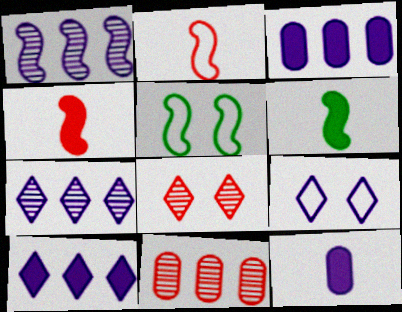[[1, 4, 5], 
[1, 9, 12], 
[6, 9, 11]]